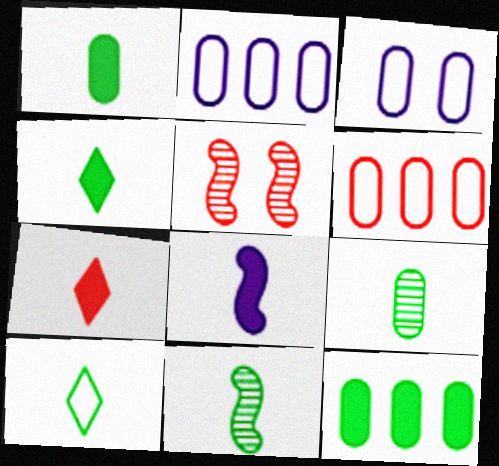[[1, 7, 8], 
[1, 10, 11], 
[2, 4, 5], 
[5, 6, 7]]